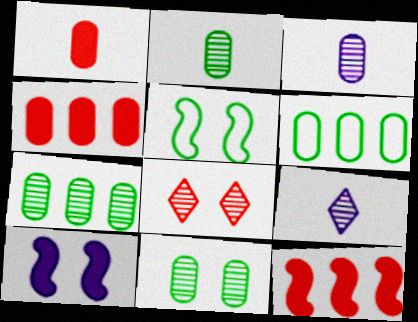[[2, 7, 11], 
[4, 5, 9]]